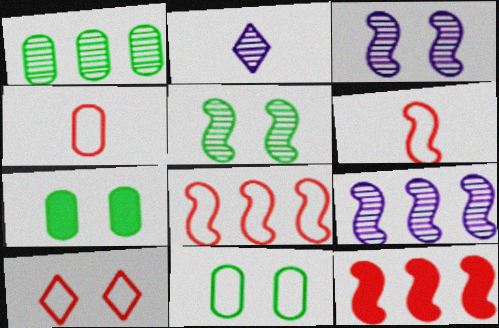[[2, 7, 8], 
[2, 11, 12], 
[3, 7, 10], 
[4, 8, 10]]